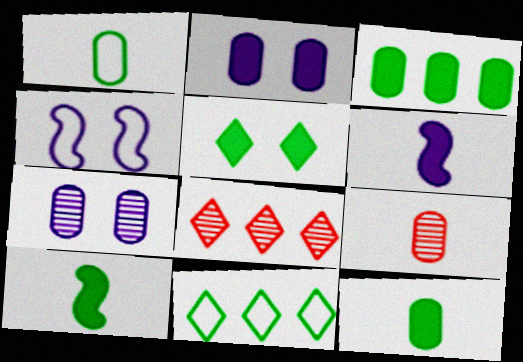[[3, 5, 10], 
[4, 8, 12]]